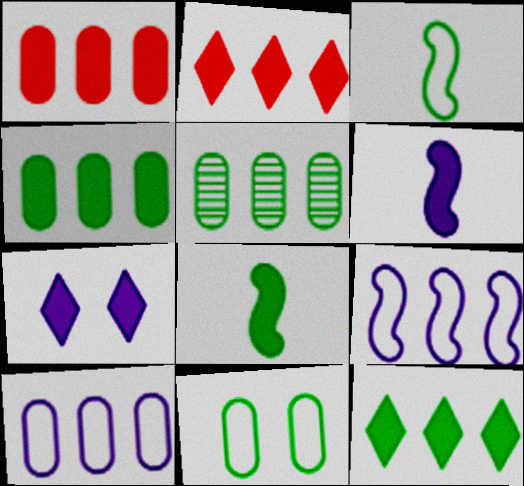[[1, 5, 10], 
[1, 7, 8], 
[2, 5, 9]]